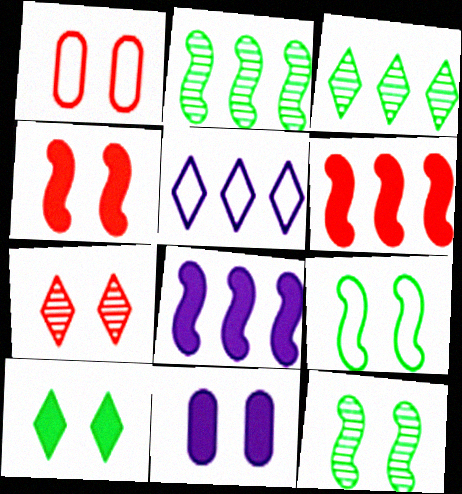[[1, 4, 7], 
[4, 10, 11], 
[7, 9, 11]]